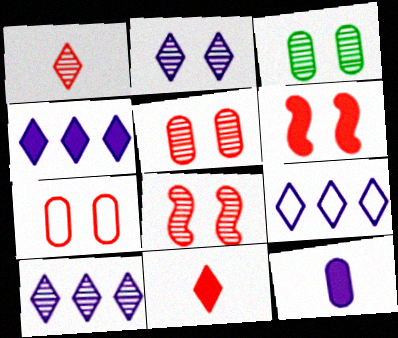[[2, 3, 8], 
[4, 9, 10]]